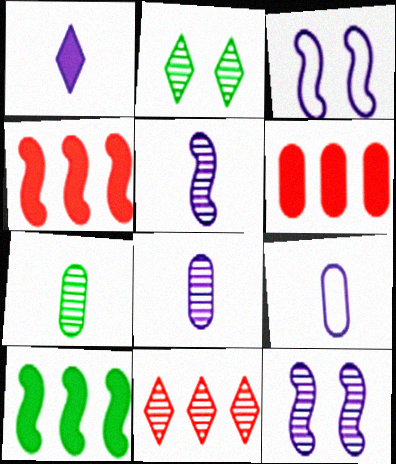[[1, 5, 9], 
[2, 4, 9], 
[7, 11, 12]]